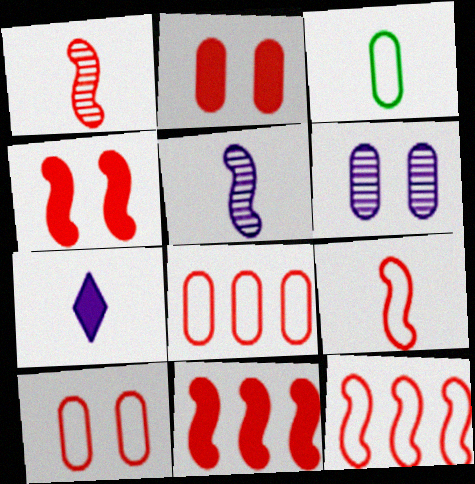[[1, 3, 7], 
[1, 4, 12]]